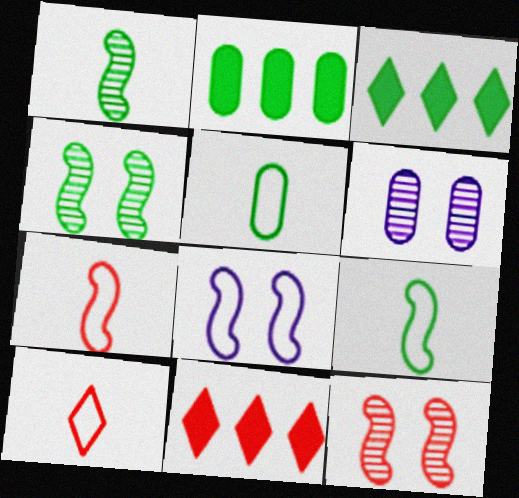[[3, 4, 5], 
[3, 6, 7], 
[6, 9, 11]]